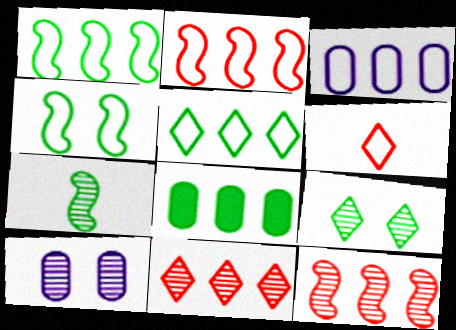[[2, 3, 5], 
[3, 4, 6], 
[7, 10, 11]]